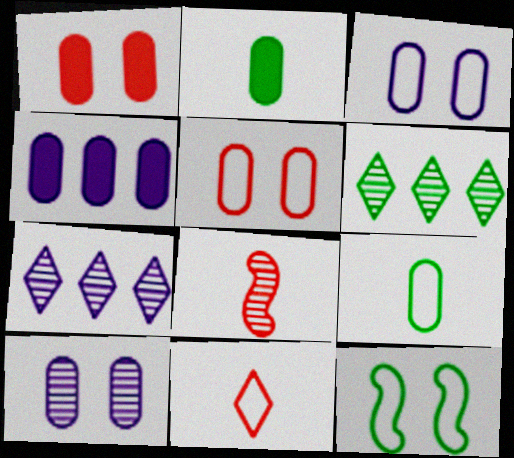[[1, 2, 4], 
[2, 6, 12], 
[6, 8, 10]]